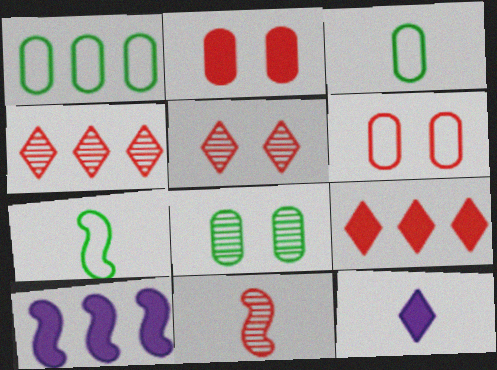[[1, 4, 10], 
[3, 5, 10], 
[3, 11, 12], 
[6, 9, 11]]